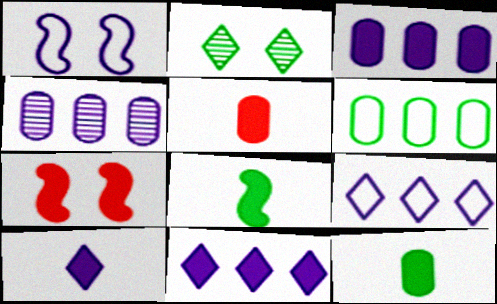[[1, 4, 10], 
[2, 6, 8], 
[5, 8, 10], 
[7, 11, 12]]